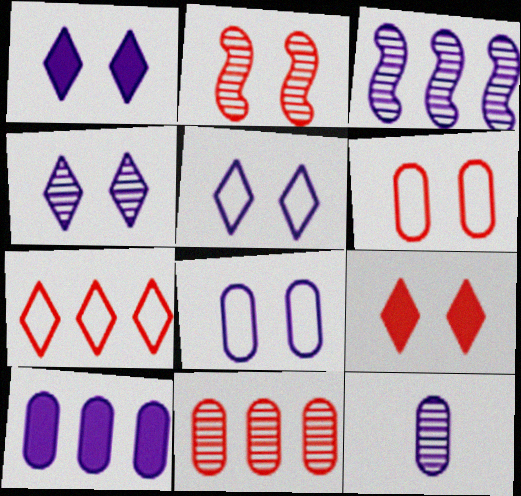[[1, 4, 5], 
[2, 6, 9], 
[3, 4, 12], 
[8, 10, 12]]